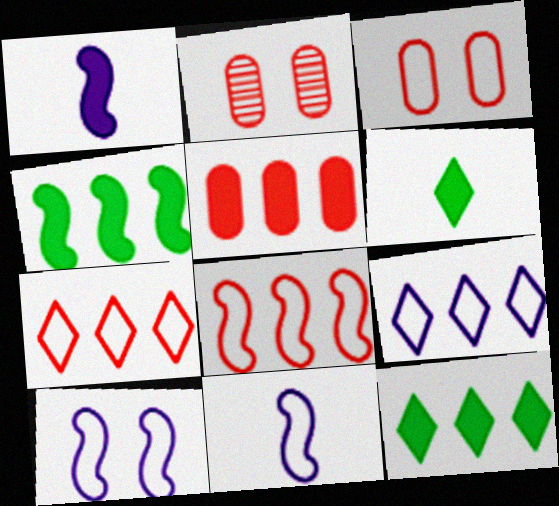[[2, 11, 12]]